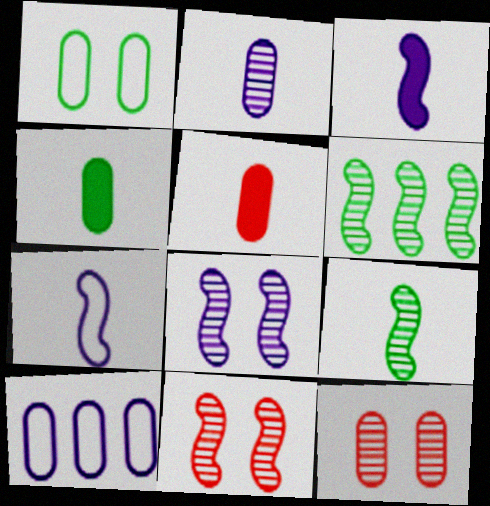[[4, 10, 12]]